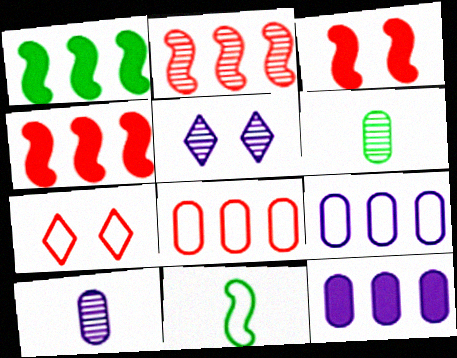[[1, 7, 10], 
[2, 5, 6], 
[7, 9, 11]]